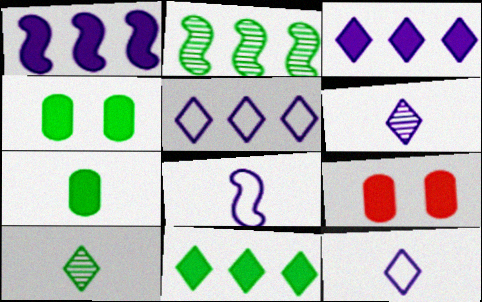[[2, 9, 12]]